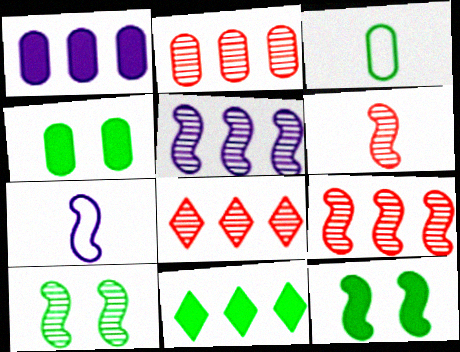[[2, 8, 9], 
[3, 10, 11], 
[4, 7, 8], 
[5, 6, 10], 
[7, 9, 12]]